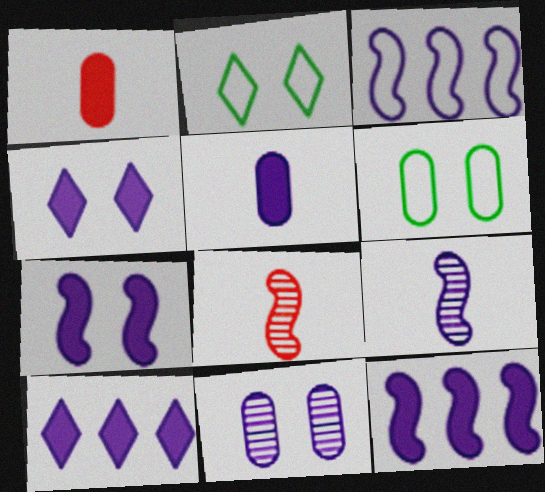[[3, 7, 9], 
[4, 5, 12], 
[5, 7, 10], 
[6, 8, 10]]